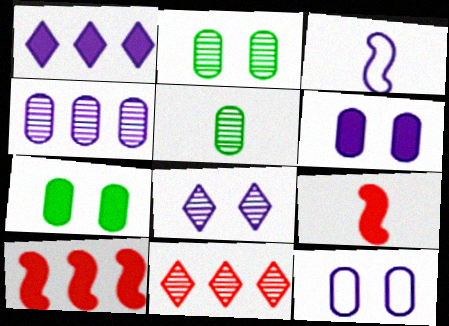[[1, 7, 9], 
[3, 7, 11]]